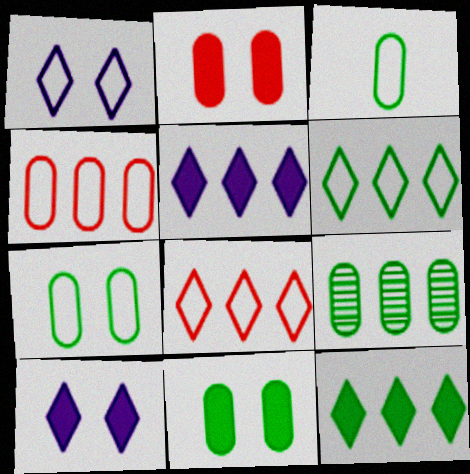[[3, 9, 11]]